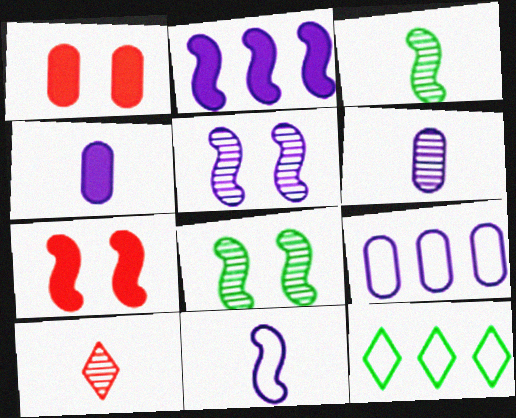[[2, 5, 11], 
[3, 6, 10], 
[6, 7, 12]]